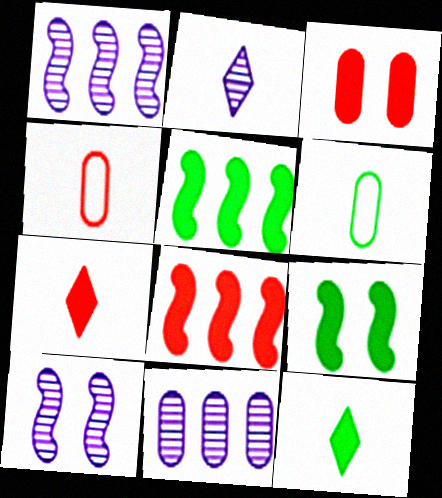[[2, 10, 11], 
[3, 6, 11], 
[3, 7, 8]]